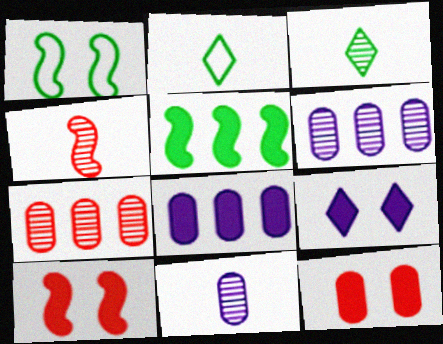[[2, 6, 10], 
[3, 4, 11]]